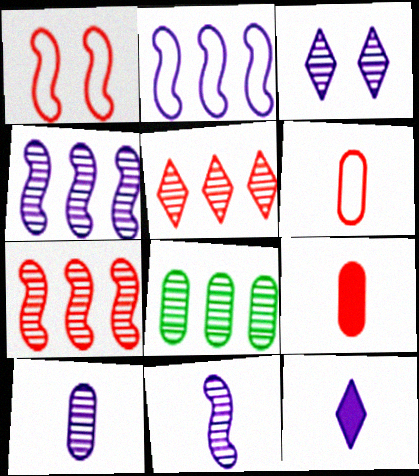[[1, 5, 9], 
[1, 8, 12], 
[3, 4, 10], 
[4, 5, 8]]